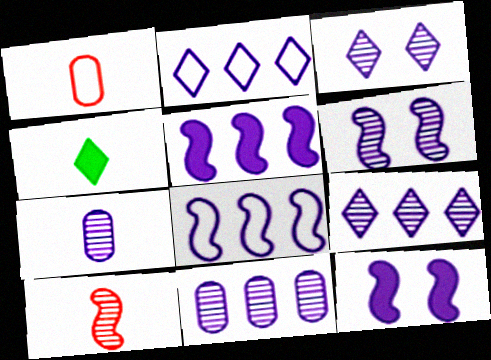[[2, 5, 11], 
[2, 7, 12], 
[6, 7, 9]]